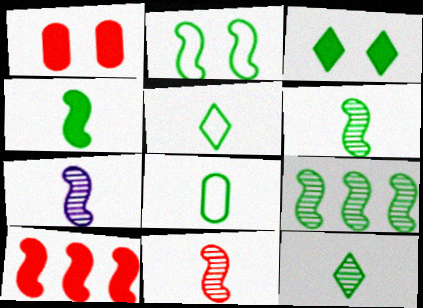[[2, 4, 9], 
[2, 7, 10], 
[3, 8, 9], 
[4, 8, 12], 
[6, 7, 11]]